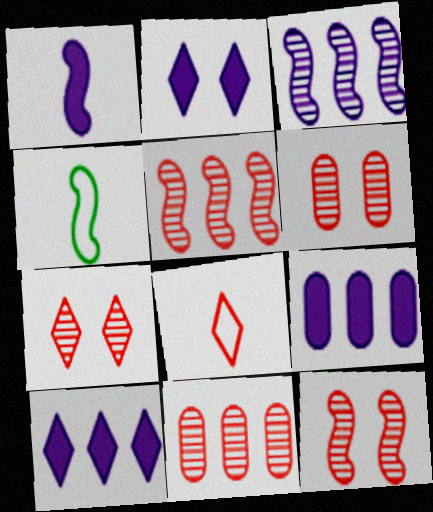[[1, 2, 9], 
[2, 4, 11], 
[4, 6, 10], 
[4, 7, 9], 
[6, 7, 12]]